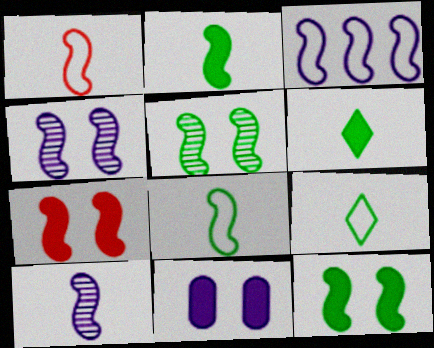[[1, 2, 10]]